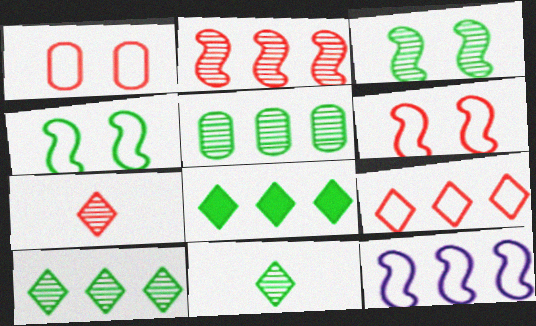[[3, 5, 11]]